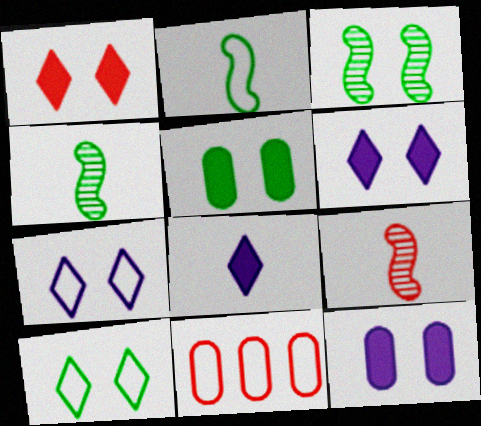[[1, 9, 11], 
[2, 7, 11], 
[3, 5, 10], 
[3, 8, 11], 
[4, 6, 11]]